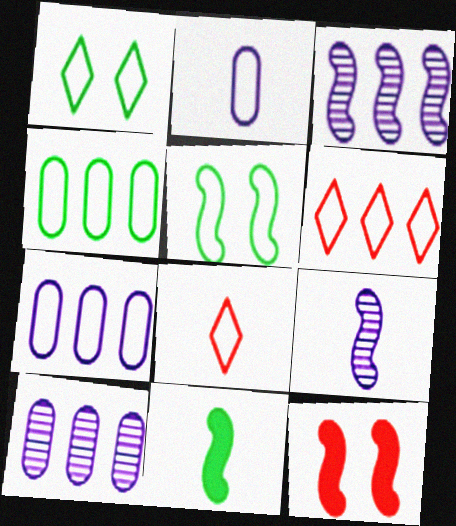[[2, 5, 6], 
[5, 7, 8]]